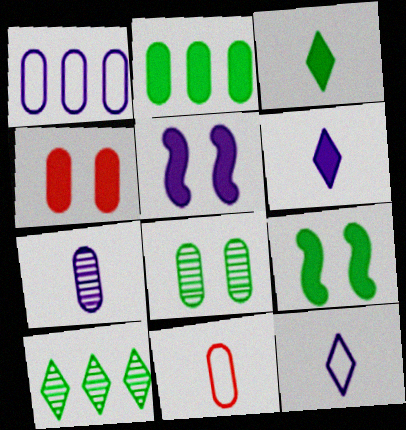[[2, 3, 9], 
[5, 10, 11]]